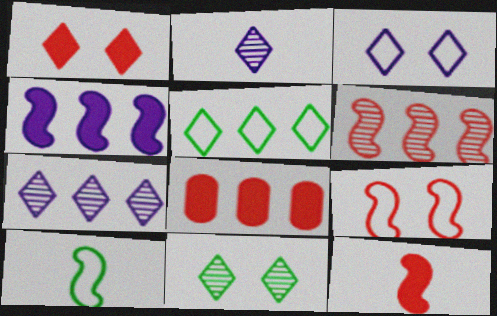[[1, 2, 5], 
[1, 3, 11], 
[1, 8, 12], 
[6, 9, 12]]